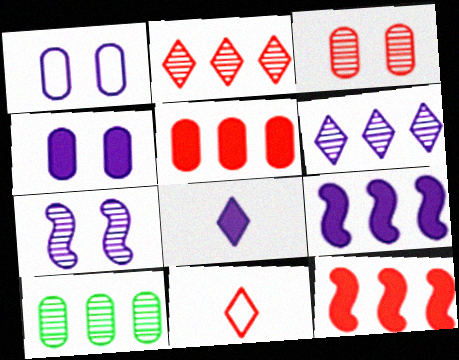[[3, 11, 12], 
[4, 8, 9]]